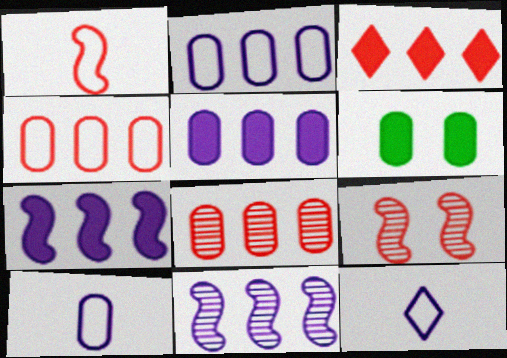[[6, 8, 10]]